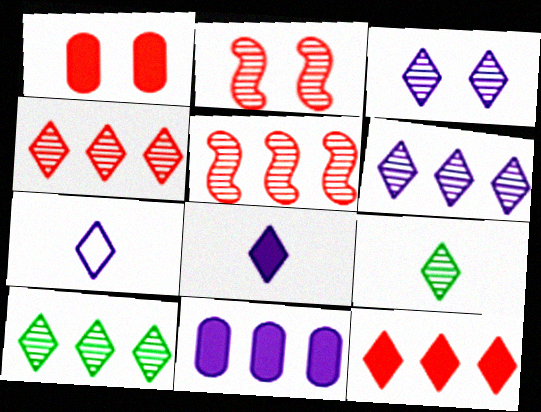[[3, 4, 9], 
[4, 6, 10]]